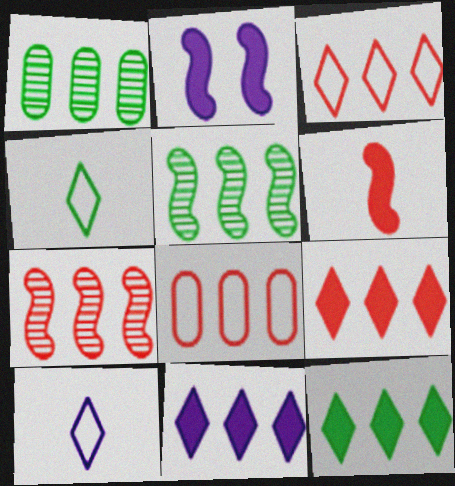[[5, 8, 11], 
[7, 8, 9], 
[9, 11, 12]]